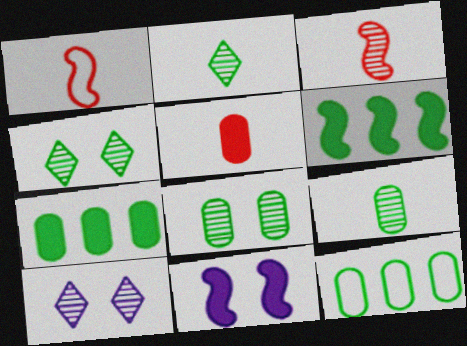[[1, 7, 10]]